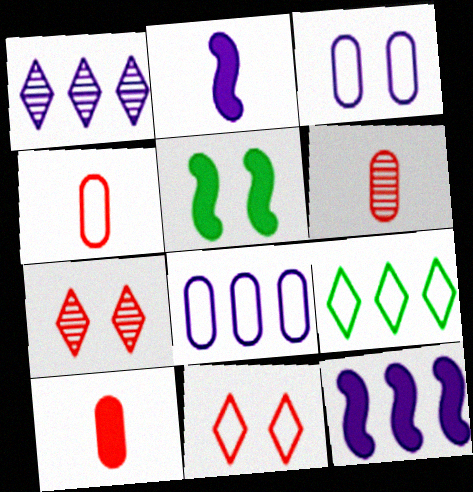[[1, 2, 3], 
[1, 4, 5], 
[1, 8, 12], 
[3, 5, 7], 
[4, 6, 10]]